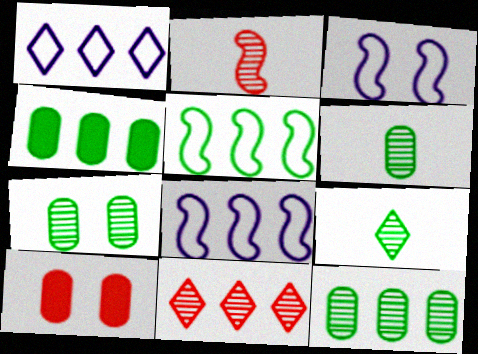[[4, 8, 11], 
[6, 7, 12], 
[8, 9, 10]]